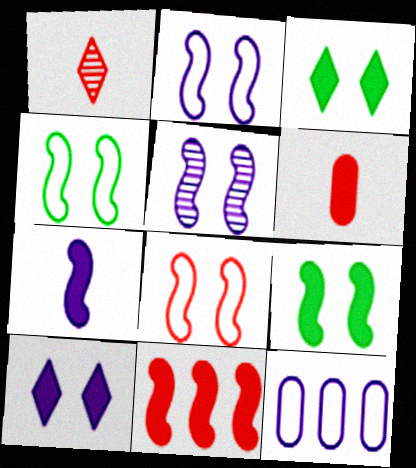[[1, 9, 12], 
[2, 4, 8], 
[5, 8, 9], 
[7, 9, 11]]